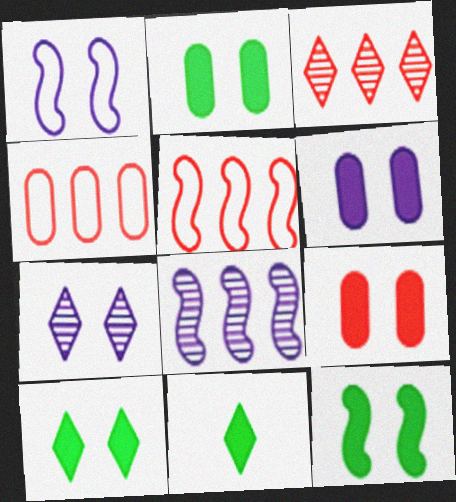[[1, 6, 7], 
[2, 6, 9], 
[2, 10, 12]]